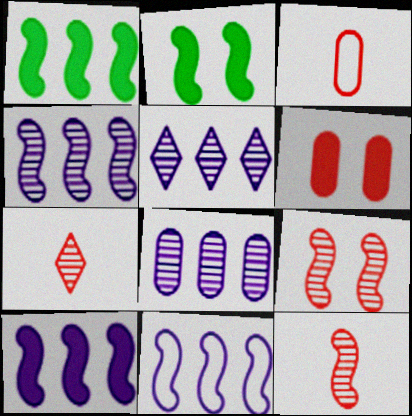[[2, 3, 5], 
[2, 11, 12], 
[4, 5, 8], 
[4, 10, 11]]